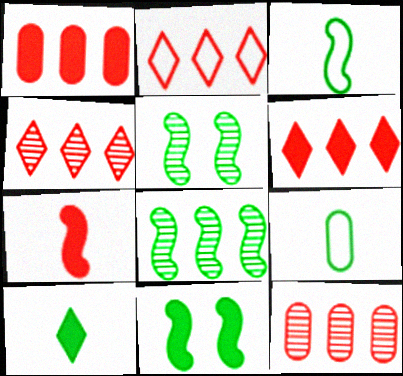[[2, 4, 6], 
[3, 8, 11]]